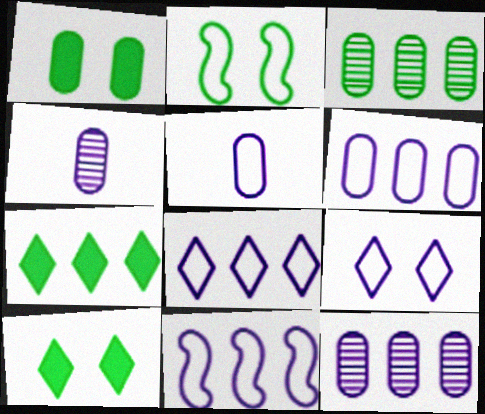[[5, 9, 11], 
[6, 8, 11]]